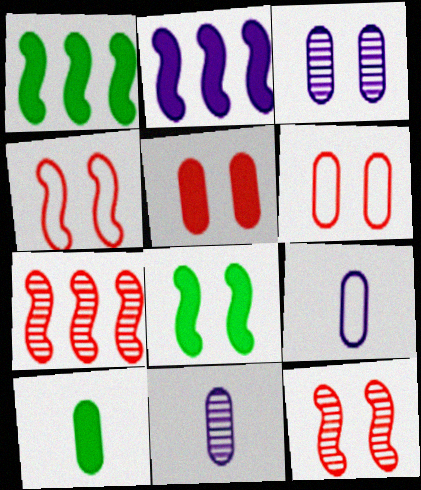[]